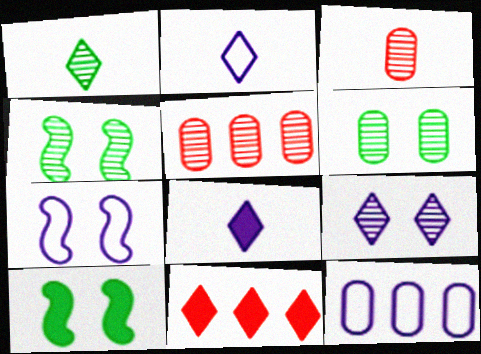[[2, 5, 10], 
[2, 7, 12]]